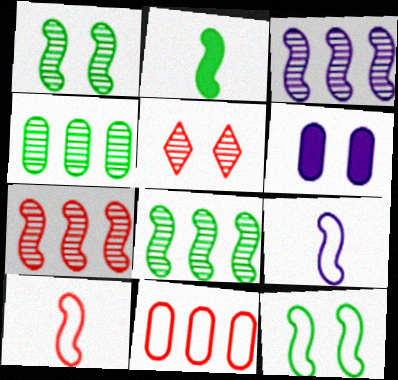[[2, 8, 12], 
[3, 7, 8], 
[5, 6, 12]]